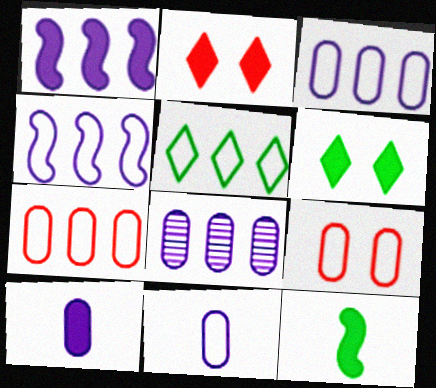[[4, 5, 7]]